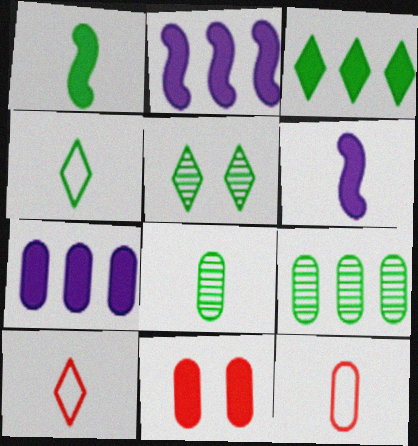[[1, 4, 8], 
[2, 5, 12], 
[3, 4, 5], 
[3, 6, 11], 
[6, 8, 10]]